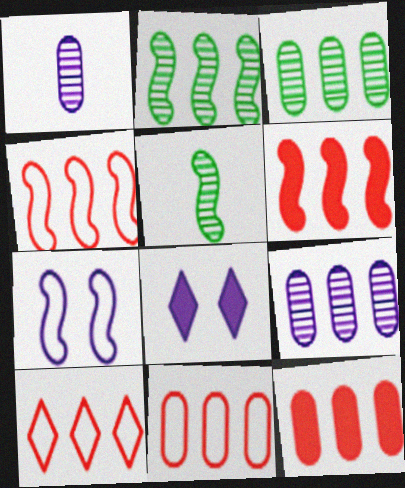[[4, 10, 11], 
[5, 6, 7], 
[5, 8, 11]]